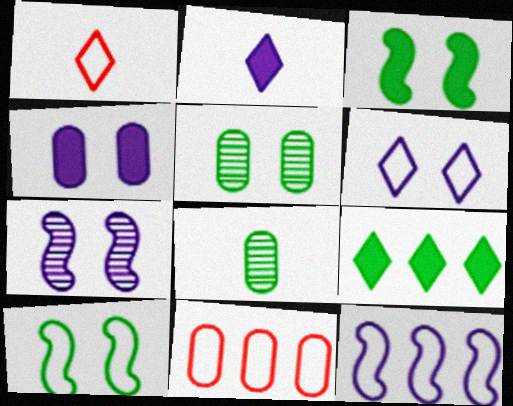[[4, 6, 7], 
[4, 8, 11], 
[8, 9, 10]]